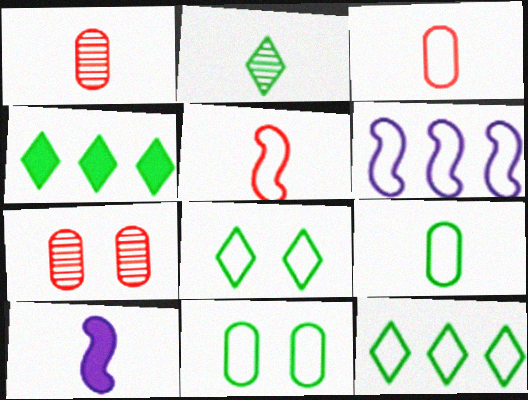[[2, 3, 10], 
[2, 4, 8], 
[3, 6, 8], 
[7, 10, 12]]